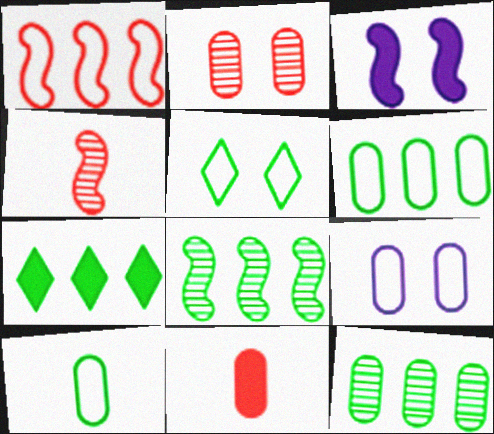[[2, 3, 5], 
[3, 7, 11], 
[4, 7, 9], 
[6, 7, 8], 
[9, 11, 12]]